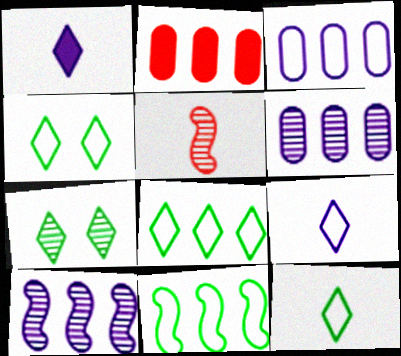[[2, 8, 10], 
[4, 8, 12], 
[5, 6, 7]]